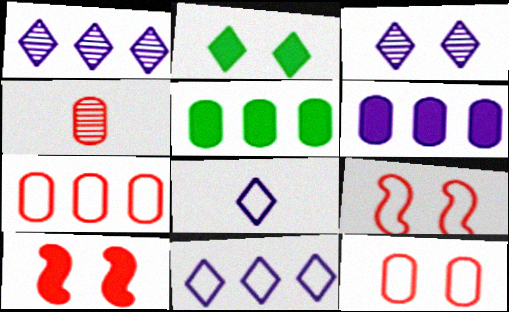[]